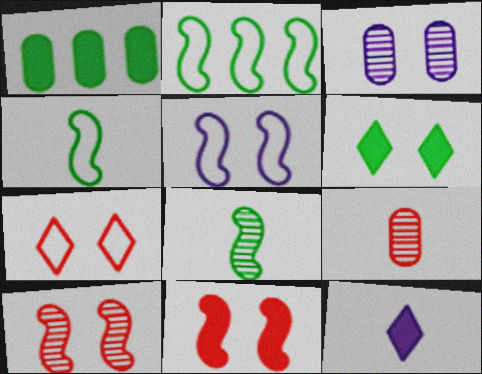[[1, 11, 12], 
[4, 9, 12]]